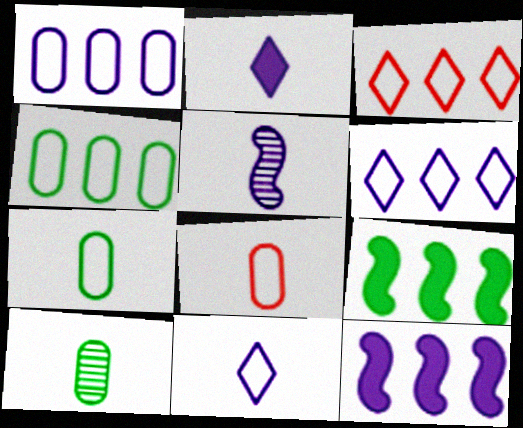[]